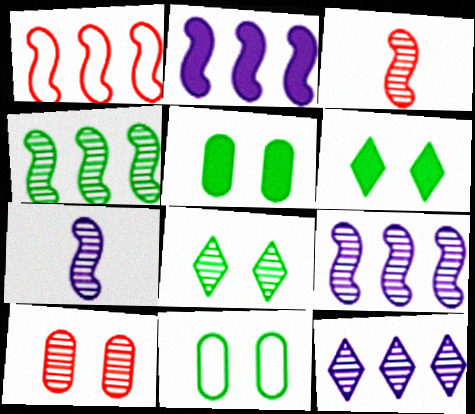[[1, 2, 4]]